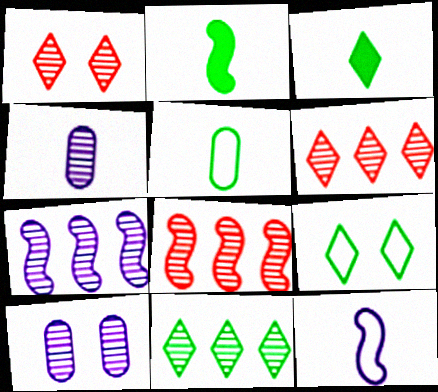[[3, 9, 11]]